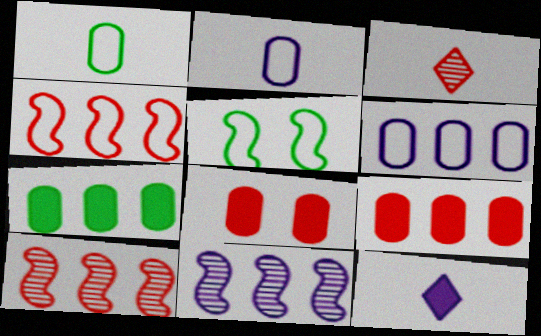[[3, 4, 8]]